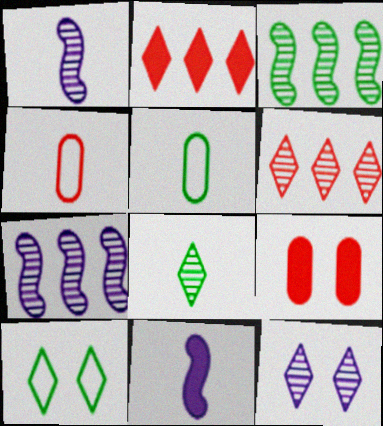[[4, 8, 11], 
[6, 8, 12]]